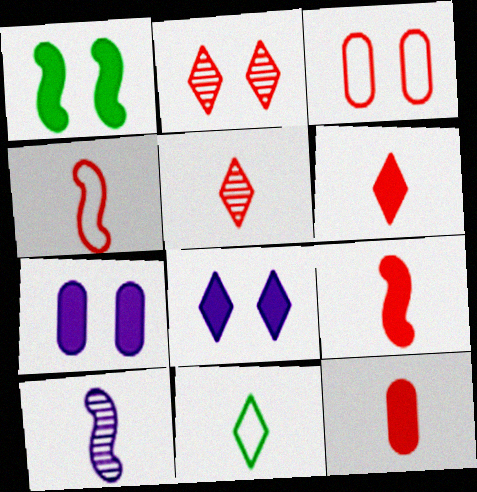[[4, 5, 12], 
[6, 9, 12], 
[10, 11, 12]]